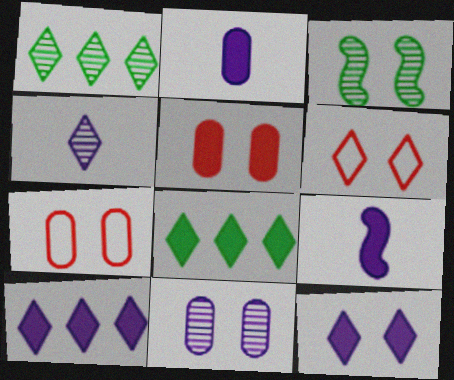[[1, 7, 9], 
[3, 7, 12], 
[4, 6, 8], 
[5, 8, 9]]